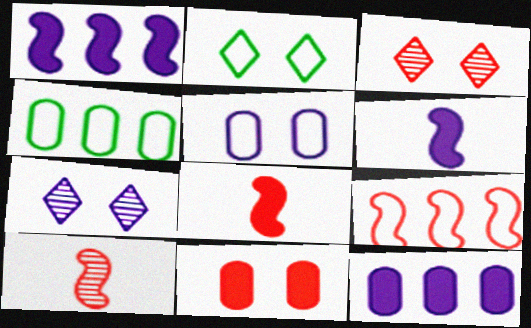[[2, 10, 12], 
[3, 4, 6], 
[4, 7, 8]]